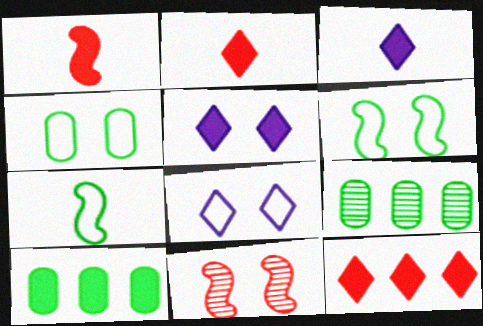[[1, 5, 10], 
[1, 8, 9], 
[4, 5, 11]]